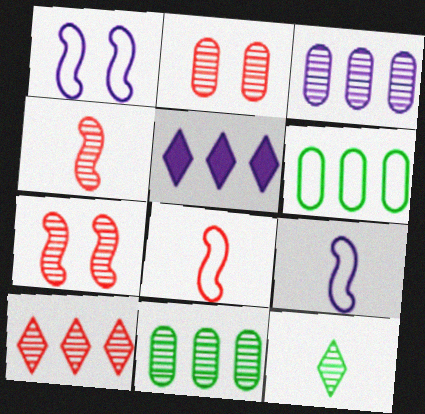[[2, 4, 10], 
[3, 7, 12]]